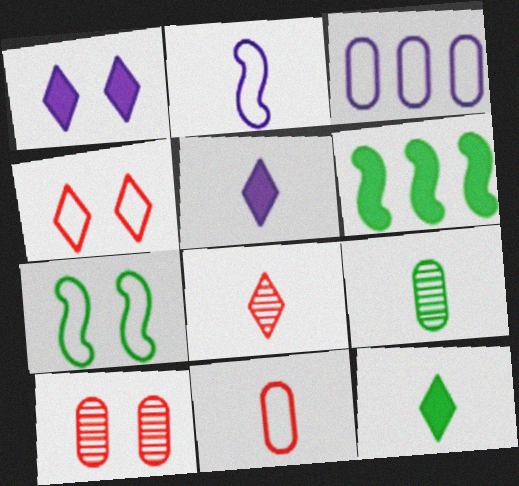[[1, 7, 10]]